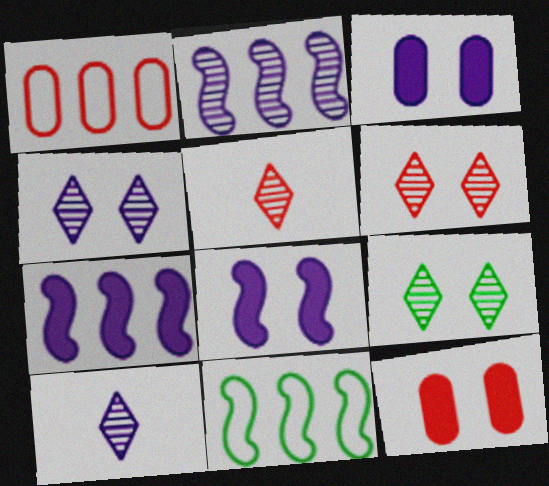[[3, 5, 11], 
[4, 6, 9], 
[10, 11, 12]]